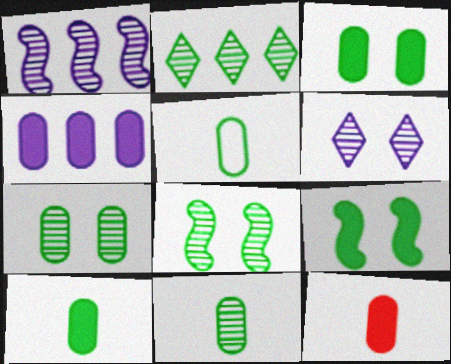[[2, 5, 9], 
[2, 8, 11], 
[3, 4, 12], 
[5, 10, 11]]